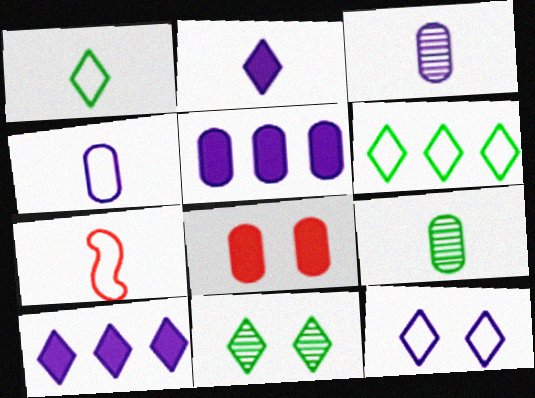[[1, 4, 7], 
[2, 7, 9], 
[5, 7, 11]]